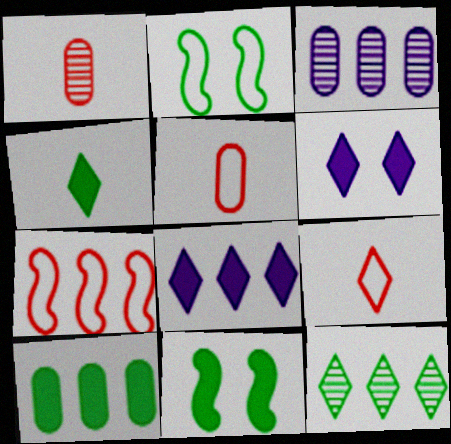[[1, 2, 8], 
[3, 9, 11], 
[4, 10, 11], 
[6, 9, 12]]